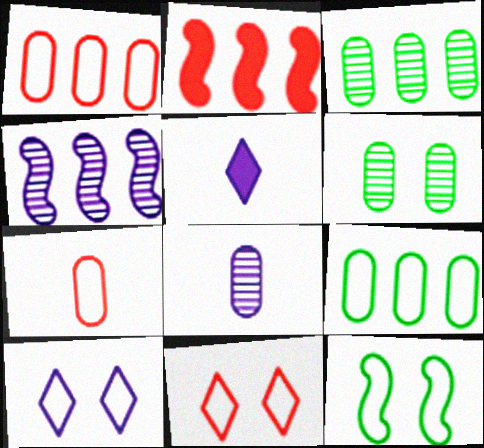[]